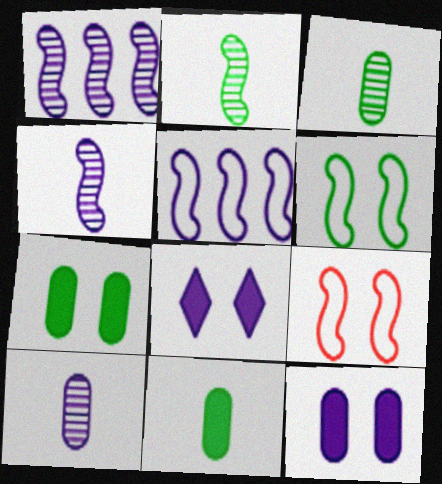[[5, 8, 10]]